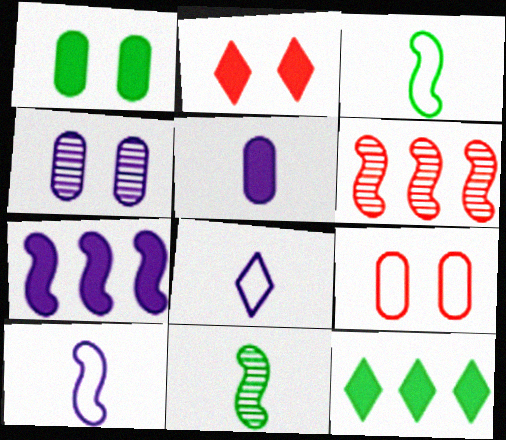[[1, 4, 9], 
[1, 6, 8], 
[4, 7, 8]]